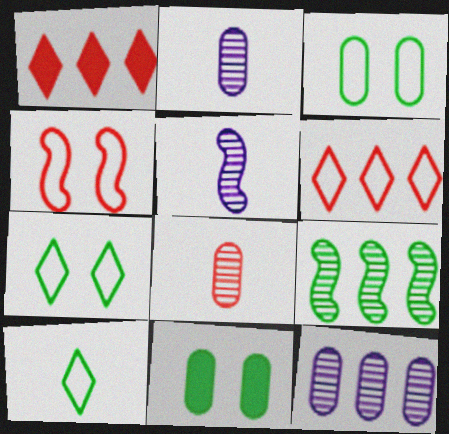[[1, 3, 5], 
[1, 4, 8], 
[5, 6, 11], 
[9, 10, 11]]